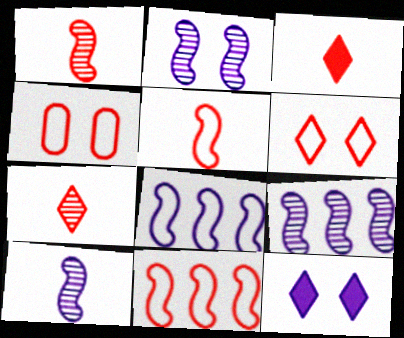[[2, 9, 10]]